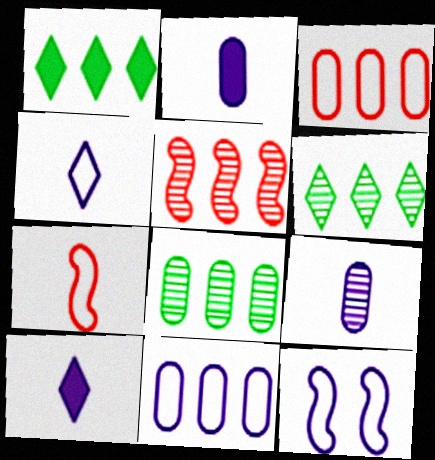[[1, 5, 11], 
[4, 11, 12]]